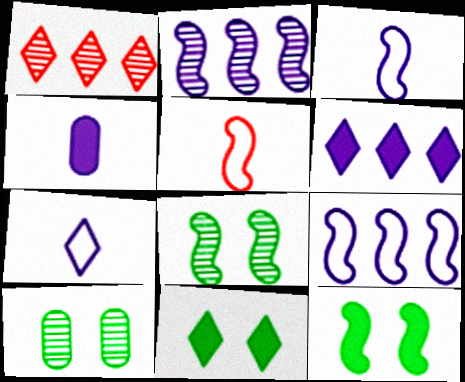[[1, 7, 11], 
[2, 5, 12], 
[5, 6, 10]]